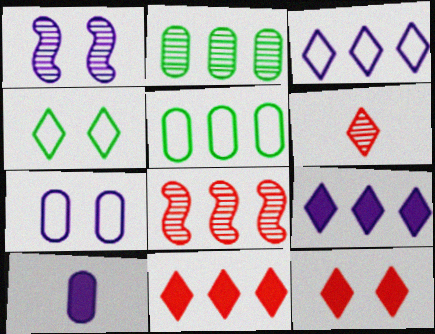[[1, 2, 6], 
[1, 3, 10], 
[4, 6, 9], 
[4, 8, 10], 
[5, 8, 9]]